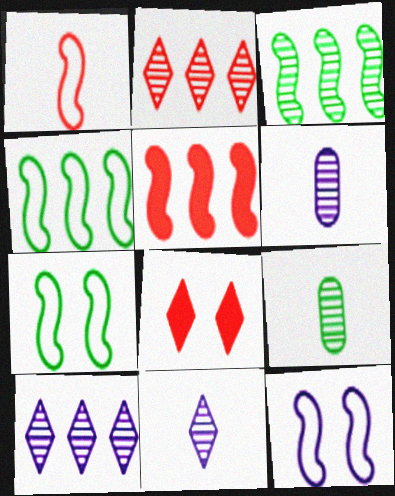[[1, 4, 12], 
[4, 6, 8]]